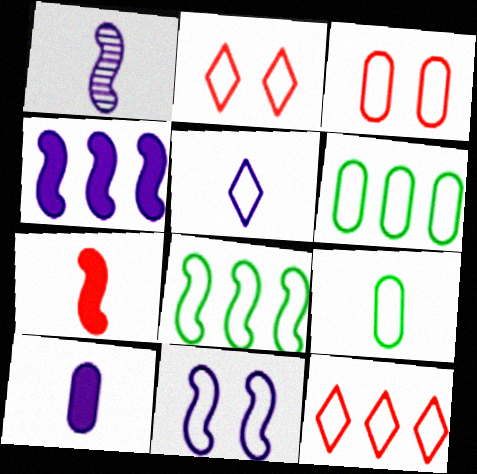[[1, 4, 11], 
[1, 5, 10], 
[3, 5, 8], 
[9, 11, 12]]